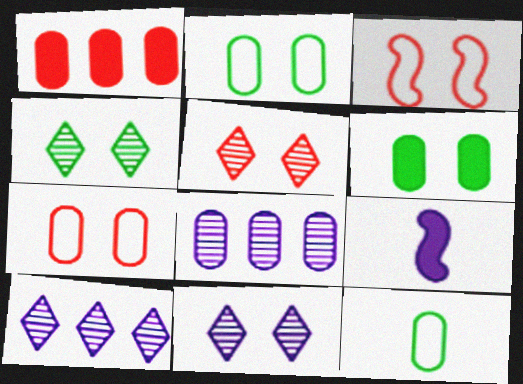[[3, 6, 11], 
[4, 5, 11]]